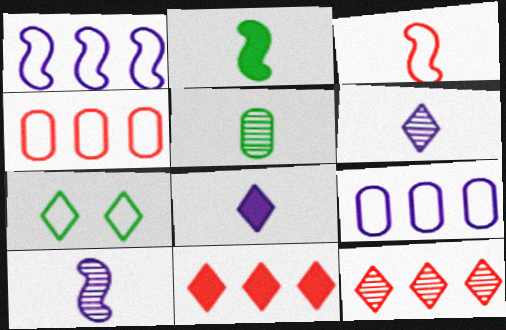[[2, 3, 10], 
[3, 5, 8], 
[3, 7, 9], 
[6, 7, 11], 
[7, 8, 12]]